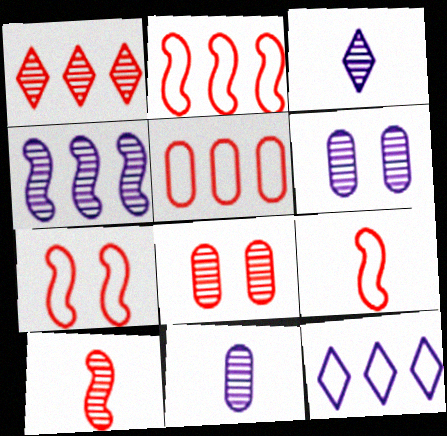[[1, 8, 10], 
[2, 7, 9], 
[3, 4, 6]]